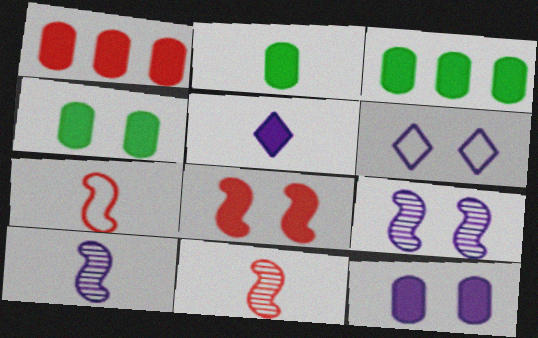[[1, 2, 12], 
[2, 3, 4], 
[3, 5, 8], 
[3, 6, 11], 
[6, 9, 12]]